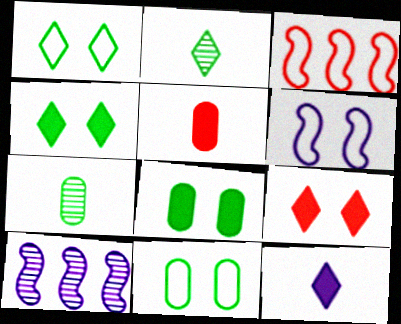[[1, 5, 10]]